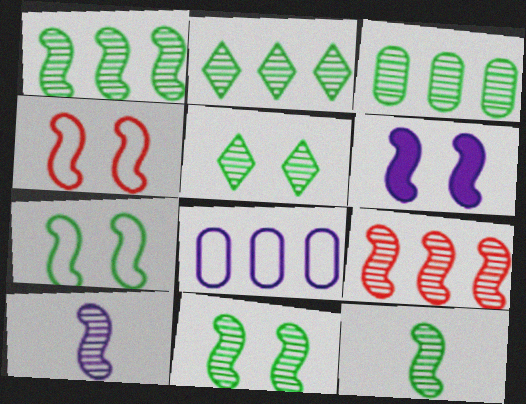[[1, 2, 3], 
[1, 11, 12], 
[3, 5, 12], 
[4, 6, 11], 
[9, 10, 11]]